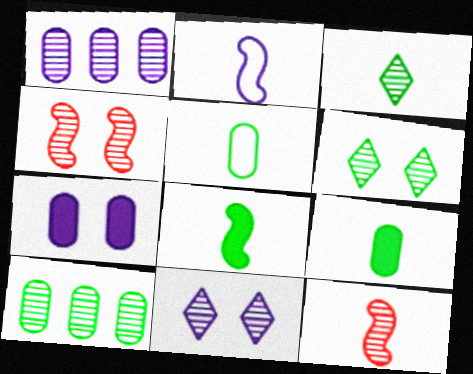[[1, 3, 4], 
[1, 6, 12], 
[2, 8, 12], 
[3, 5, 8], 
[10, 11, 12]]